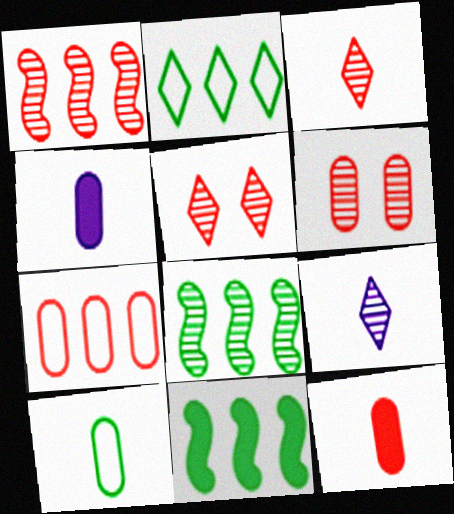[[1, 3, 6], 
[6, 7, 12], 
[6, 8, 9]]